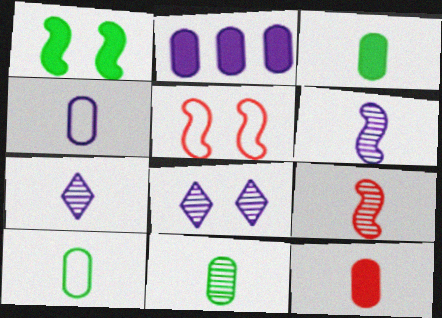[[3, 10, 11], 
[4, 11, 12], 
[7, 9, 11]]